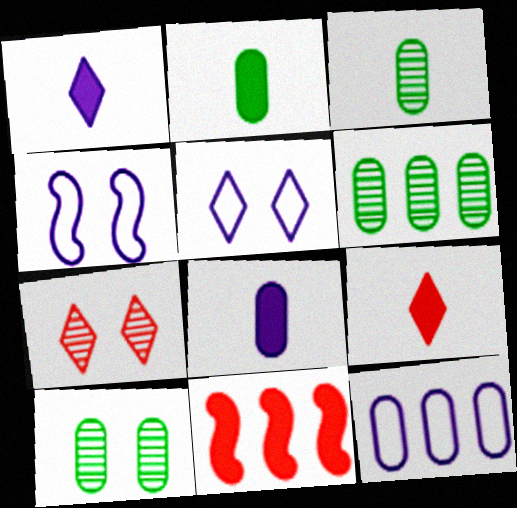[[3, 5, 11], 
[3, 6, 10], 
[4, 6, 9]]